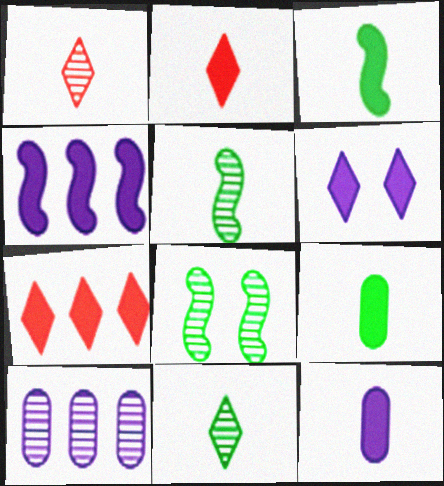[[1, 8, 10], 
[2, 3, 12], 
[4, 6, 12]]